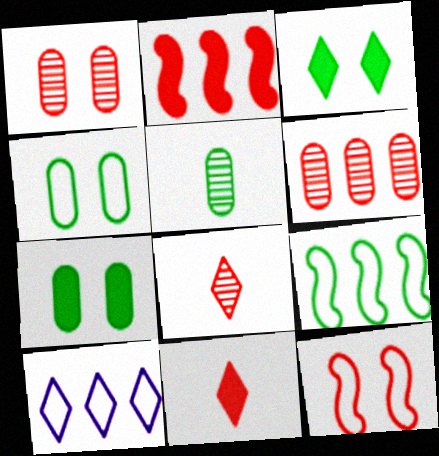[[3, 5, 9], 
[3, 8, 10], 
[6, 11, 12]]